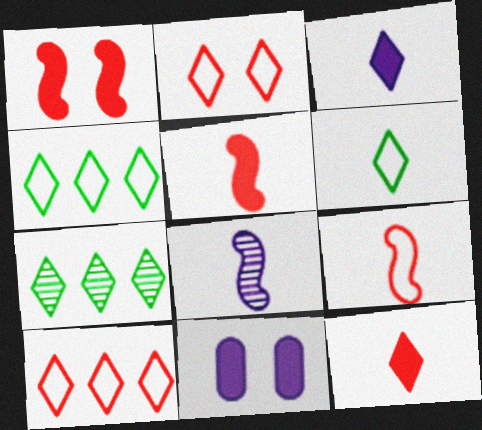[[2, 3, 7], 
[7, 9, 11]]